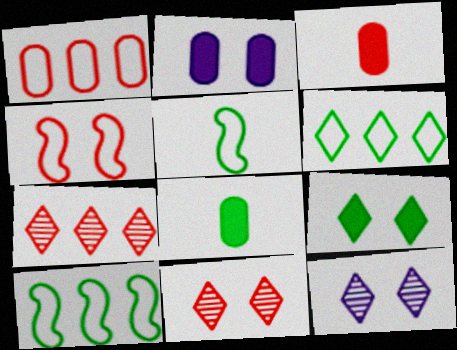[[2, 5, 7], 
[3, 4, 7], 
[3, 10, 12]]